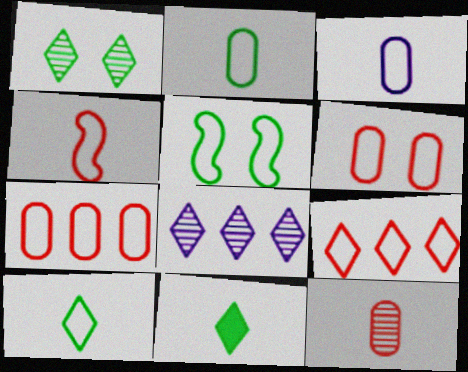[[3, 4, 10], 
[3, 5, 9], 
[4, 6, 9]]